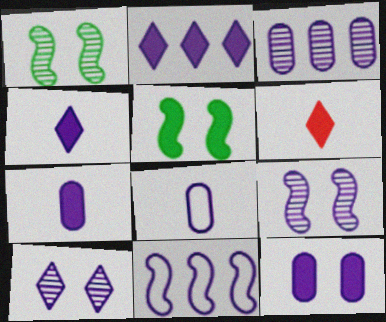[[2, 3, 11], 
[2, 8, 9], 
[3, 8, 12], 
[7, 10, 11]]